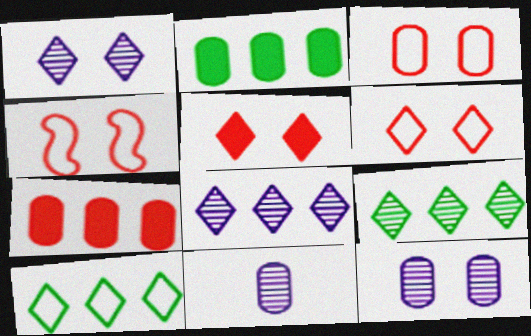[[2, 3, 11], 
[3, 4, 6]]